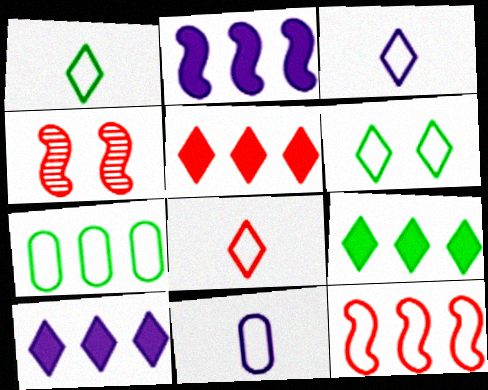[[1, 3, 8], 
[4, 9, 11], 
[5, 9, 10], 
[6, 11, 12]]